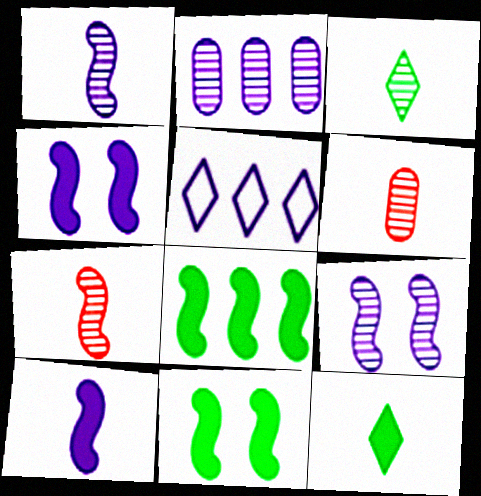[[1, 3, 6], 
[5, 6, 11]]